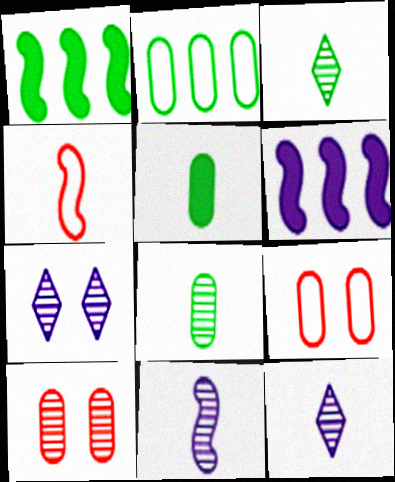[[1, 9, 12], 
[3, 6, 9], 
[4, 5, 12]]